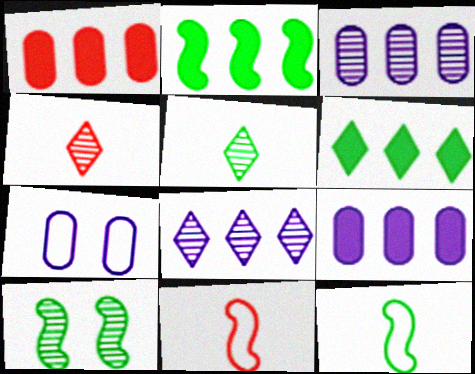[[2, 4, 7], 
[2, 10, 12], 
[3, 4, 10]]